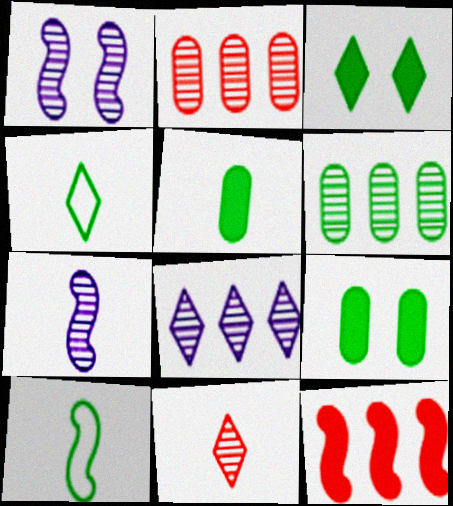[[1, 6, 11], 
[1, 10, 12], 
[3, 6, 10]]